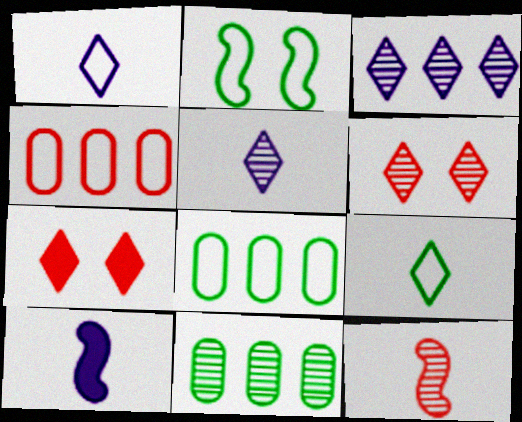[[1, 2, 4], 
[2, 8, 9], 
[3, 7, 9], 
[4, 7, 12], 
[6, 8, 10]]